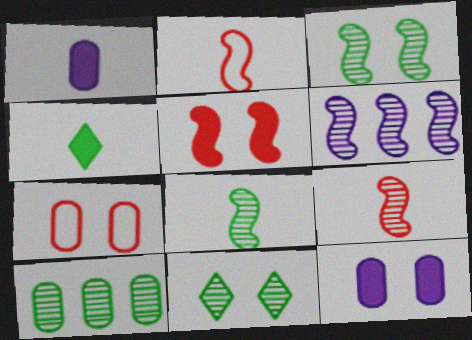[[1, 7, 10], 
[3, 6, 9], 
[4, 6, 7], 
[8, 10, 11]]